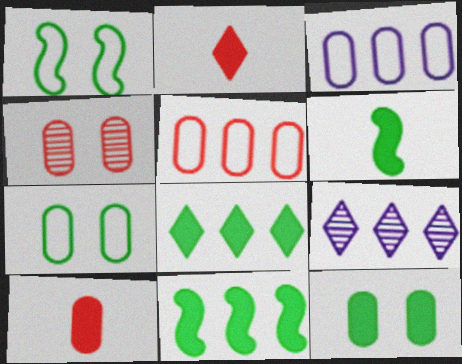[[1, 9, 10], 
[4, 5, 10], 
[5, 9, 11], 
[6, 8, 12]]